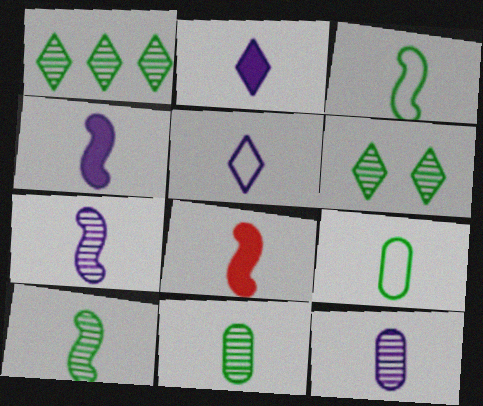[[3, 7, 8], 
[4, 5, 12], 
[5, 8, 11]]